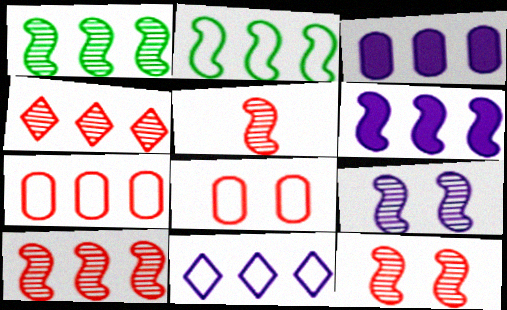[[1, 5, 9], 
[2, 3, 4], 
[2, 6, 10], 
[2, 7, 11], 
[5, 10, 12]]